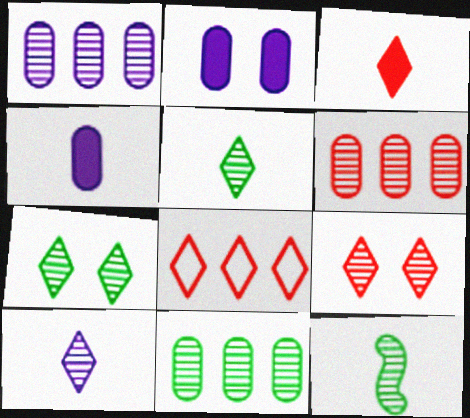[[1, 6, 11], 
[1, 9, 12], 
[2, 8, 12], 
[3, 8, 9], 
[7, 11, 12]]